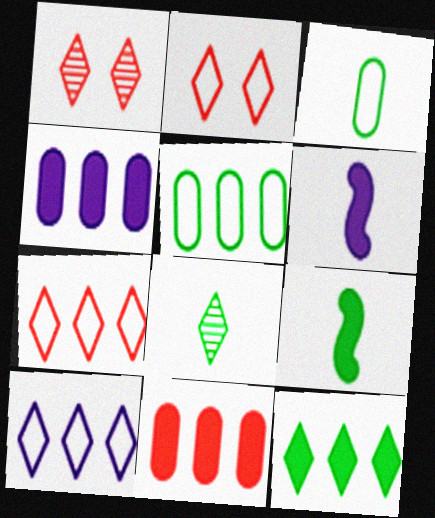[[1, 5, 6], 
[3, 8, 9]]